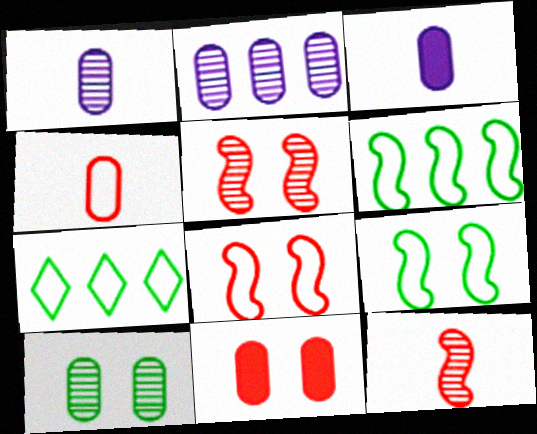[[3, 5, 7]]